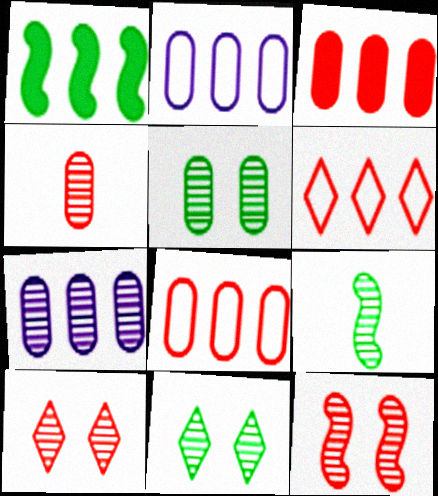[[1, 6, 7], 
[4, 5, 7], 
[7, 9, 10]]